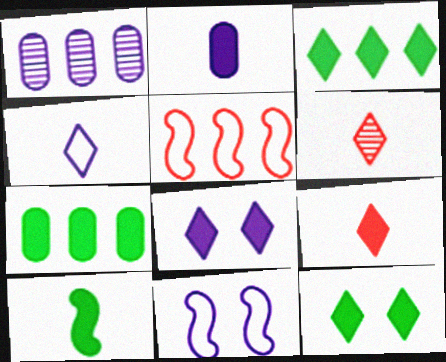[[1, 3, 5], 
[2, 9, 10], 
[3, 8, 9], 
[6, 7, 11], 
[7, 10, 12]]